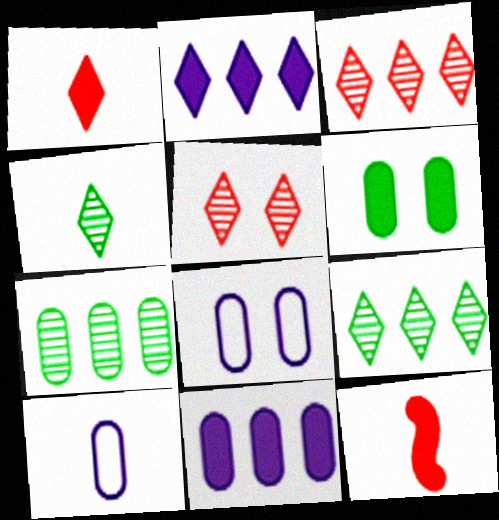[[2, 6, 12], 
[4, 10, 12], 
[8, 9, 12]]